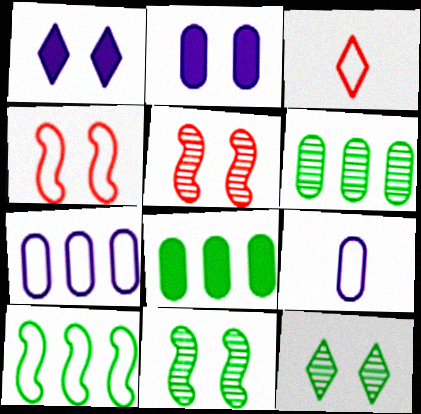[[2, 4, 12]]